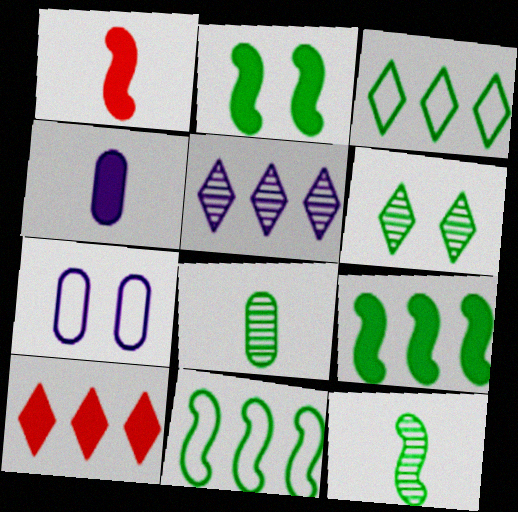[[2, 3, 8], 
[2, 4, 10], 
[2, 11, 12], 
[3, 5, 10], 
[7, 10, 12]]